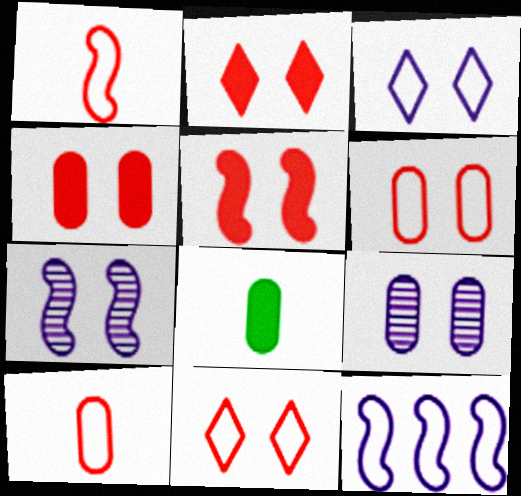[[2, 4, 5]]